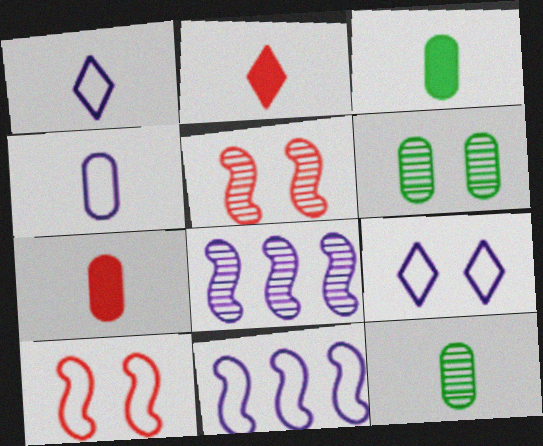[[2, 6, 11], 
[4, 7, 12], 
[4, 9, 11]]